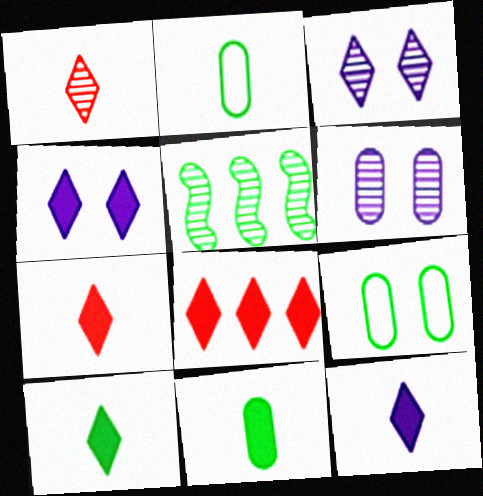[[1, 5, 6], 
[4, 8, 10], 
[5, 9, 10], 
[7, 10, 12]]